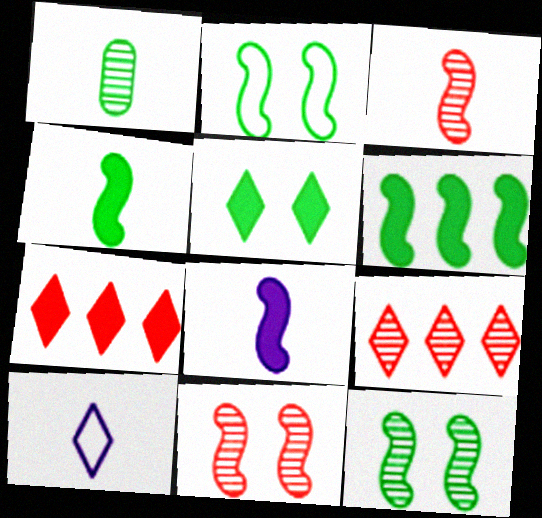[[5, 9, 10]]